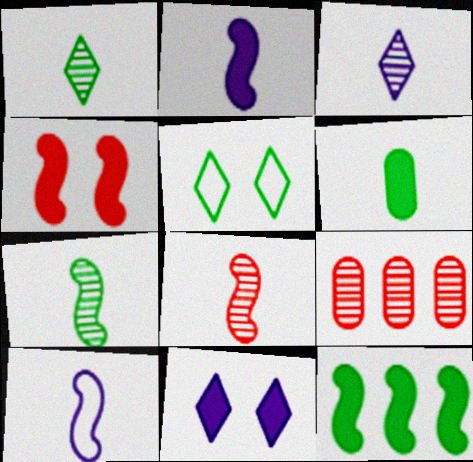[[2, 4, 12], 
[2, 5, 9]]